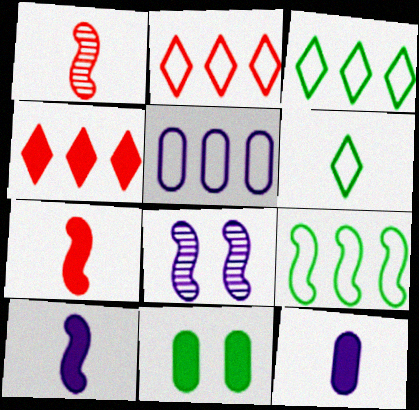[[1, 6, 12], 
[2, 5, 9], 
[4, 10, 11], 
[7, 8, 9]]